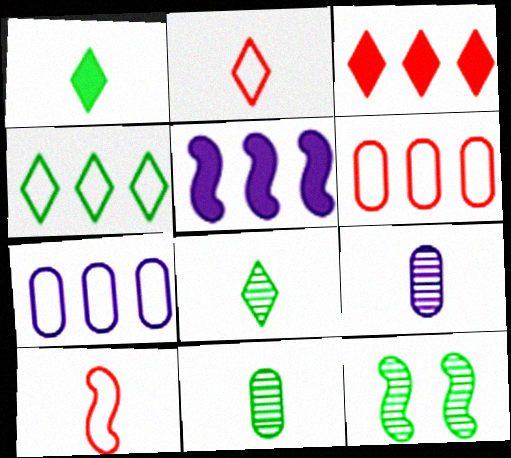[[1, 9, 10], 
[5, 10, 12]]